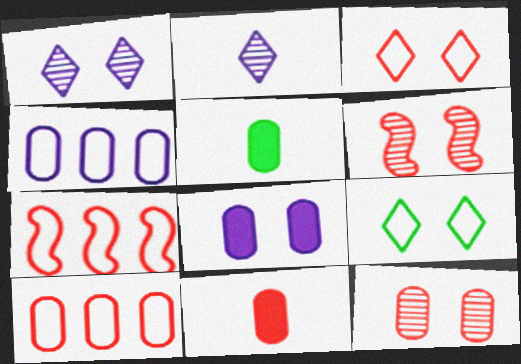[[1, 5, 7], 
[4, 5, 12], 
[6, 8, 9], 
[10, 11, 12]]